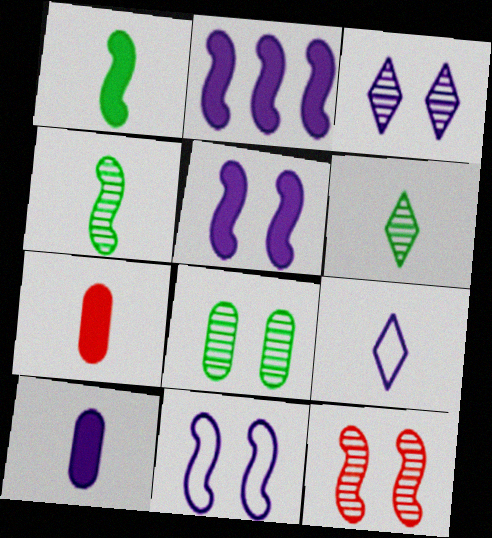[[3, 8, 12], 
[4, 7, 9]]